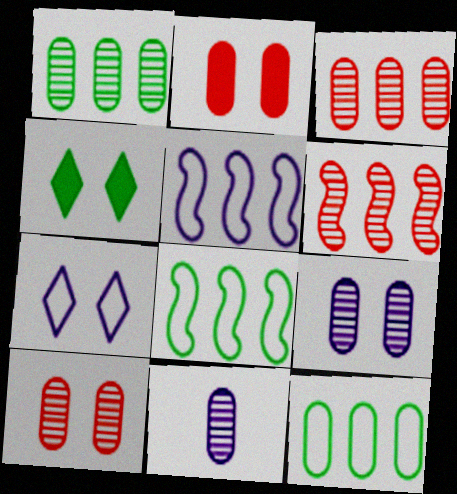[[1, 10, 11], 
[2, 11, 12]]